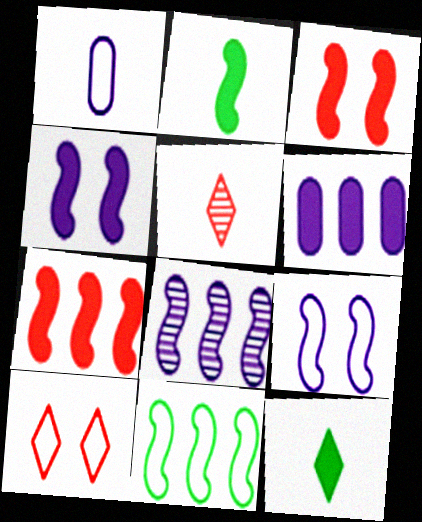[[1, 2, 5], 
[1, 10, 11], 
[2, 4, 7], 
[3, 6, 12], 
[7, 8, 11]]